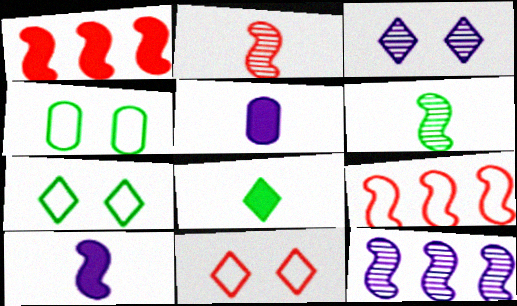[]